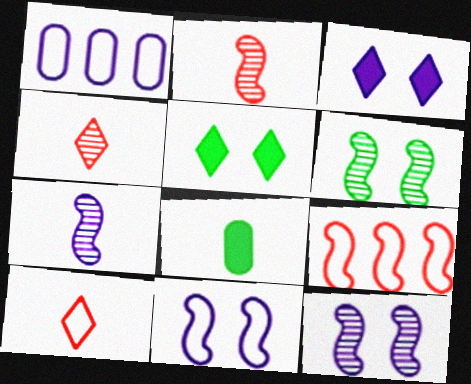[[1, 2, 5], 
[1, 3, 7], 
[7, 8, 10]]